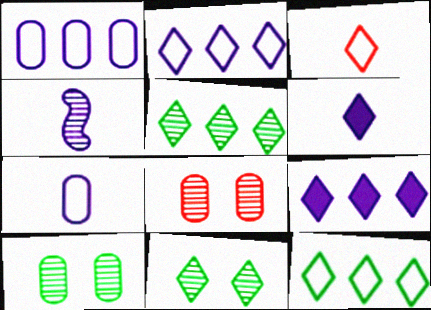[[3, 9, 11], 
[4, 5, 8], 
[4, 6, 7]]